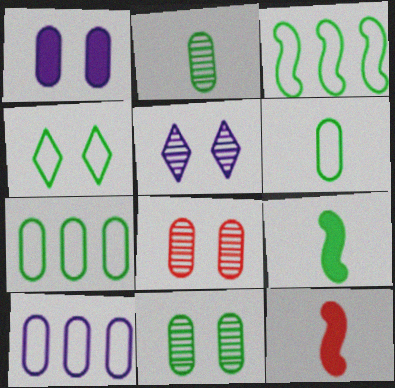[[3, 4, 6], 
[5, 7, 12]]